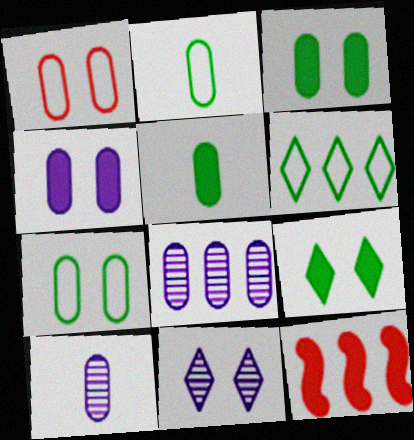[[1, 5, 8], 
[2, 11, 12], 
[6, 8, 12]]